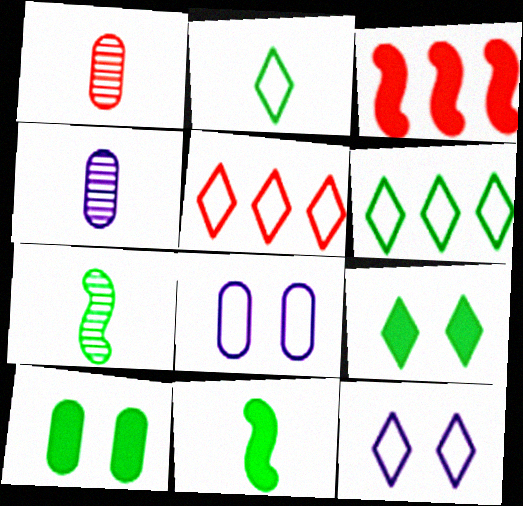[[2, 5, 12], 
[6, 7, 10]]